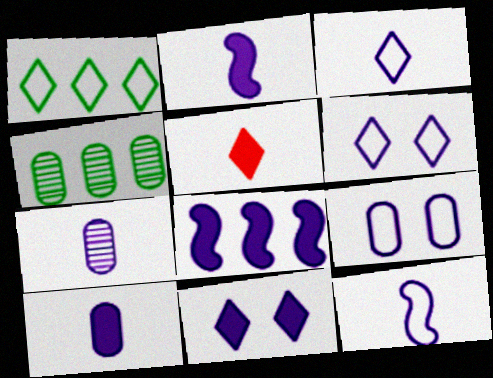[[2, 3, 7], 
[6, 7, 8], 
[8, 10, 11]]